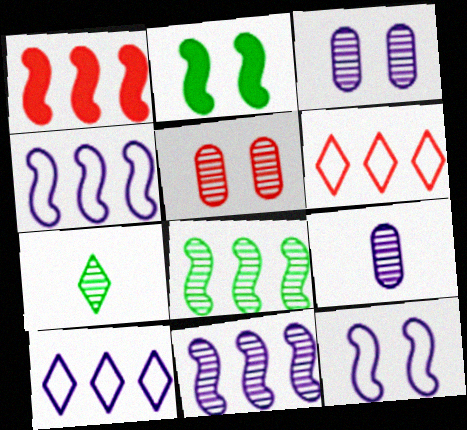[[1, 4, 8], 
[2, 6, 9], 
[5, 7, 11]]